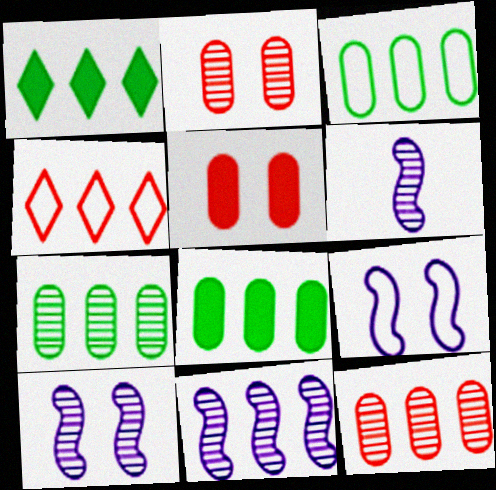[[3, 7, 8], 
[4, 8, 11], 
[6, 10, 11]]